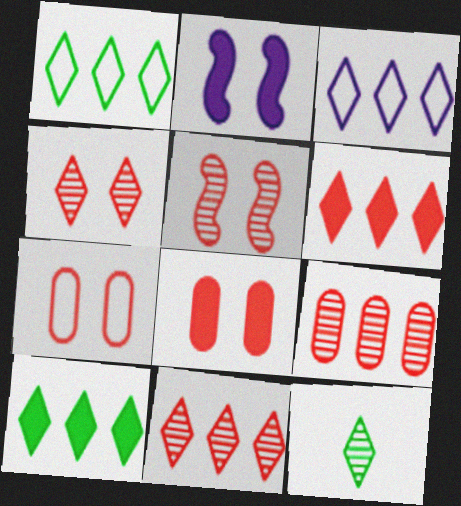[[3, 10, 11]]